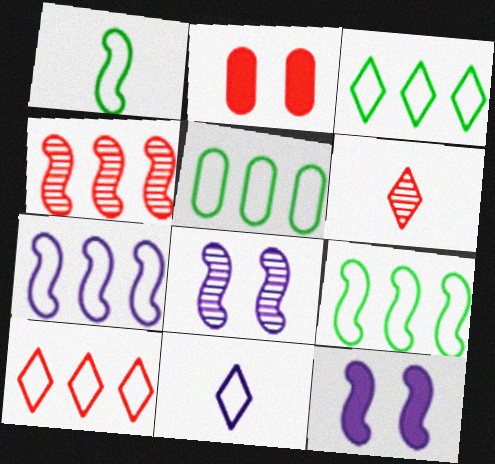[[1, 4, 12], 
[3, 5, 9], 
[5, 6, 12], 
[5, 7, 10]]